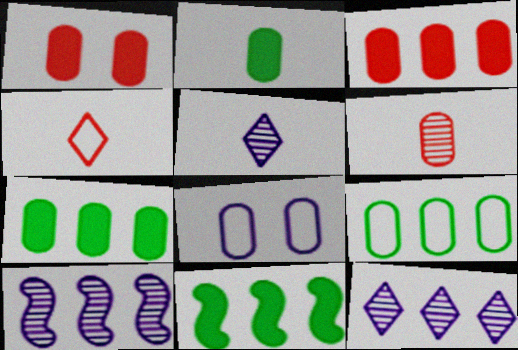[[6, 7, 8]]